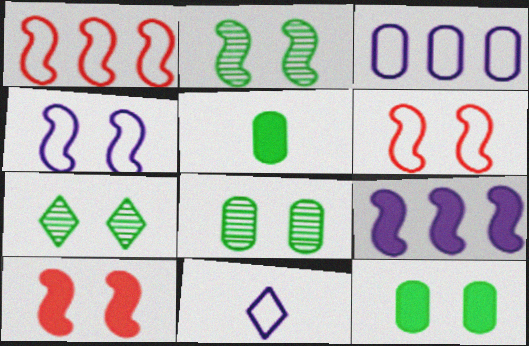[[2, 4, 10], 
[2, 7, 8], 
[3, 4, 11]]